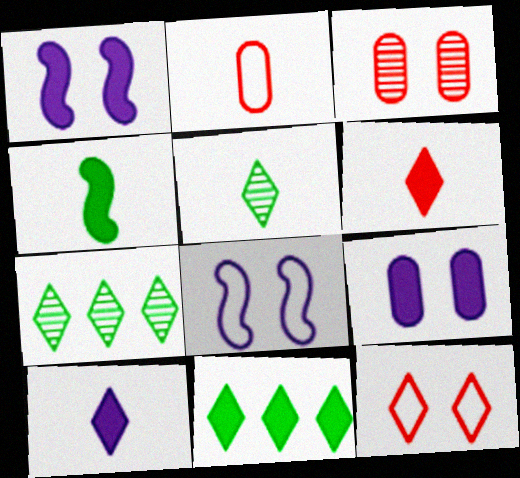[[1, 2, 7], 
[7, 10, 12]]